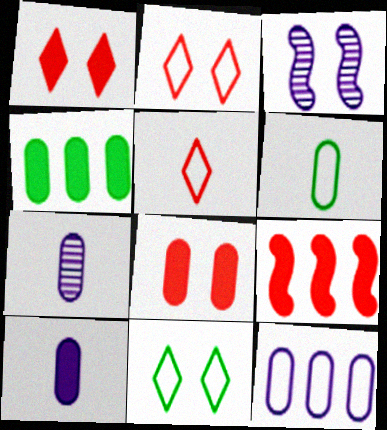[[3, 4, 5], 
[3, 8, 11], 
[4, 8, 10], 
[7, 9, 11]]